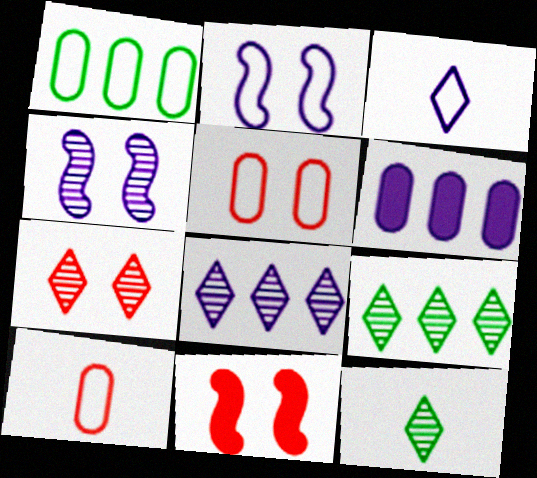[[3, 4, 6], 
[5, 7, 11], 
[7, 8, 12]]